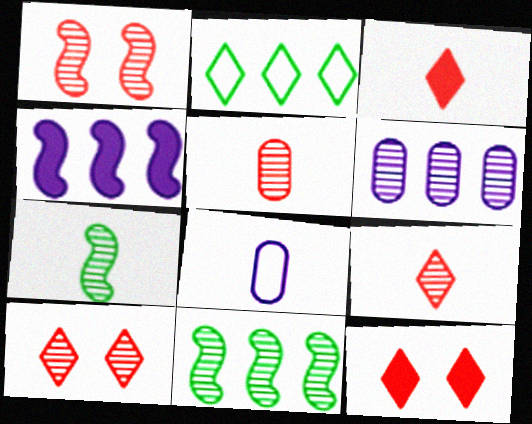[[3, 7, 8], 
[6, 7, 10], 
[8, 11, 12]]